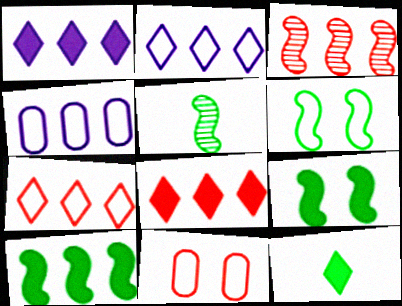[[1, 5, 11], 
[5, 6, 10]]